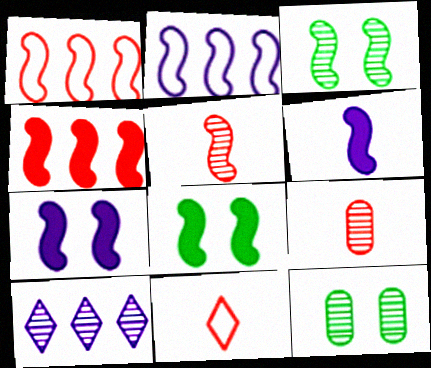[[1, 3, 6], 
[2, 5, 8], 
[3, 9, 10], 
[4, 6, 8], 
[5, 10, 12]]